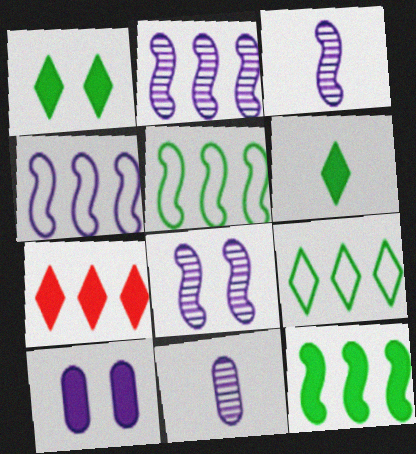[[2, 3, 8]]